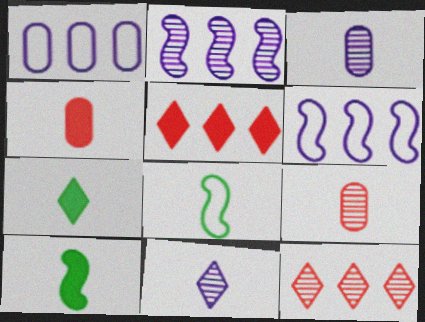[[4, 8, 11]]